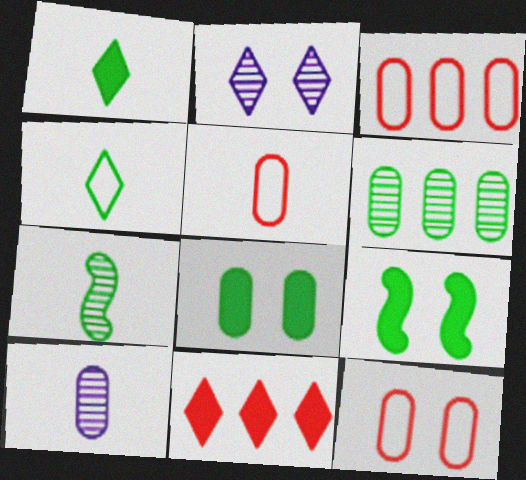[[2, 4, 11], 
[2, 9, 12], 
[3, 5, 12], 
[3, 8, 10], 
[4, 6, 9]]